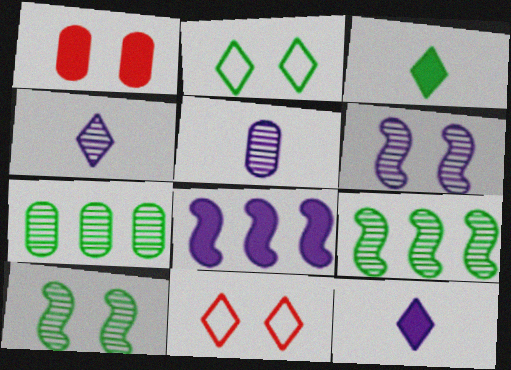[[1, 2, 6], 
[1, 3, 8]]